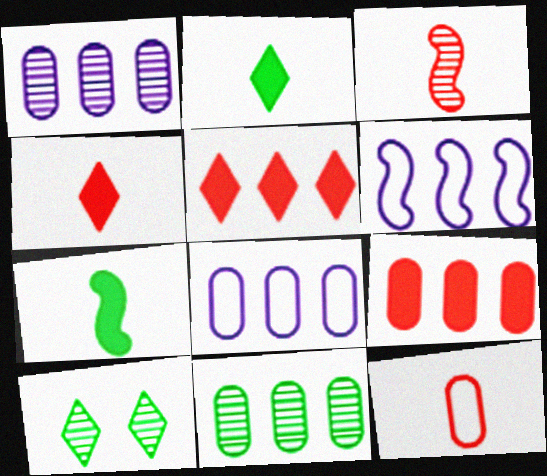[[1, 3, 10], 
[3, 4, 12], 
[5, 6, 11], 
[8, 9, 11]]